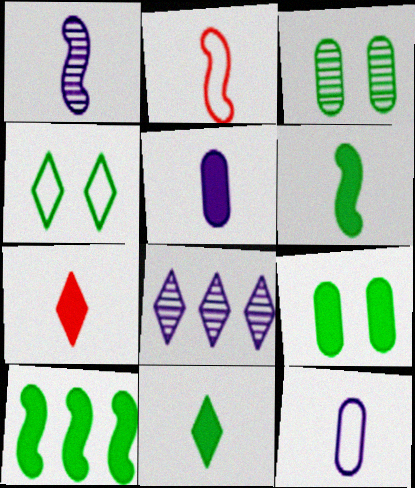[[1, 2, 6], 
[2, 8, 9], 
[4, 7, 8], 
[5, 6, 7], 
[9, 10, 11]]